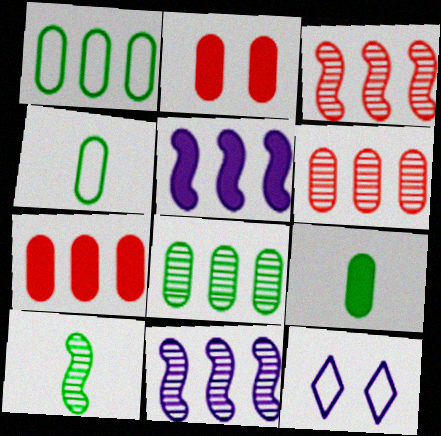[[3, 9, 12], 
[7, 10, 12]]